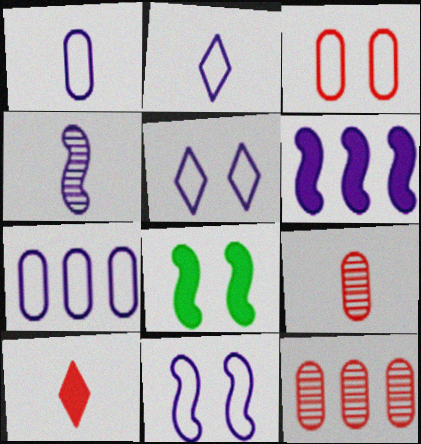[[2, 7, 11], 
[2, 8, 12], 
[4, 6, 11]]